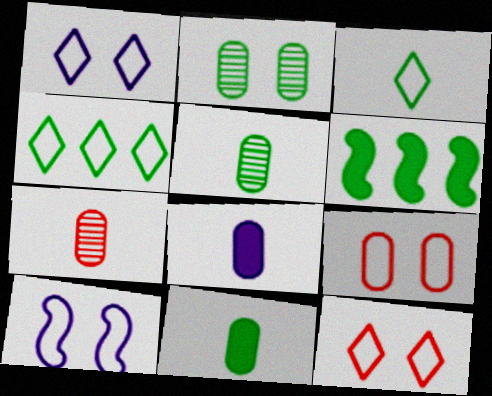[[1, 6, 7], 
[2, 3, 6]]